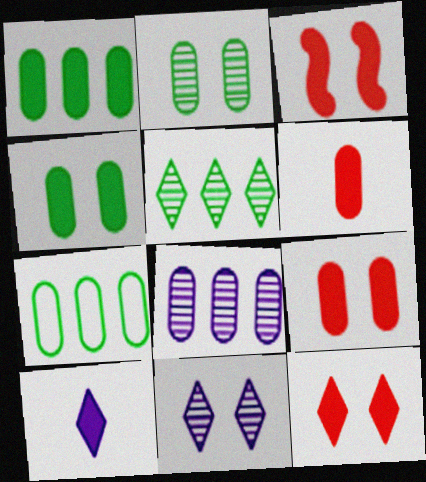[[1, 3, 10], 
[3, 9, 12]]